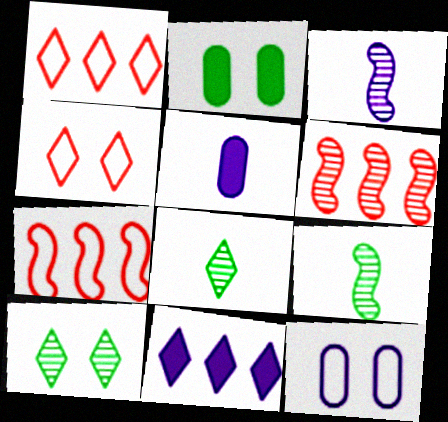[[1, 2, 3], 
[3, 11, 12], 
[4, 8, 11], 
[5, 7, 10]]